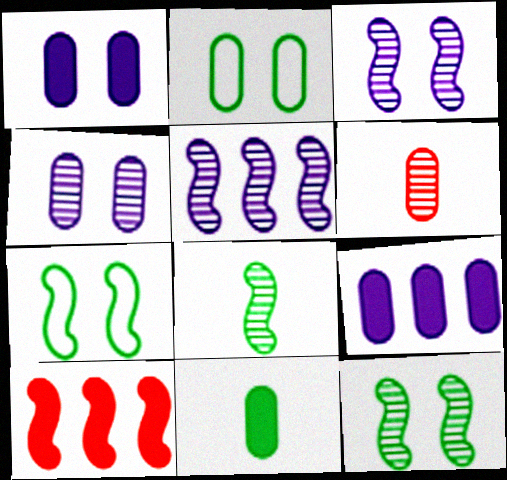[[2, 6, 9]]